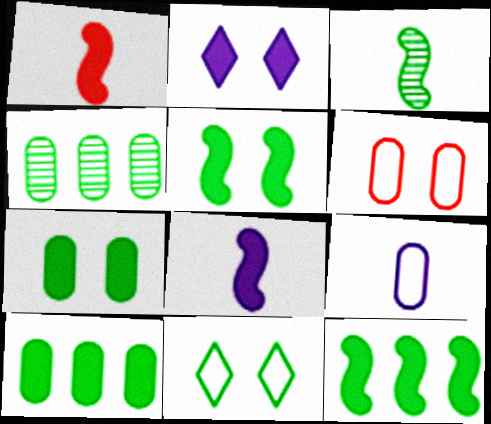[[1, 2, 10], 
[3, 10, 11]]